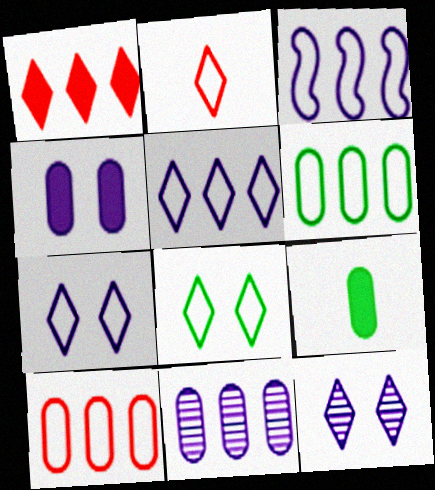[[2, 5, 8]]